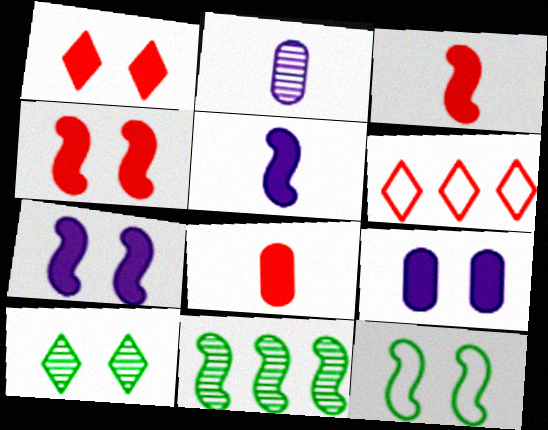[]